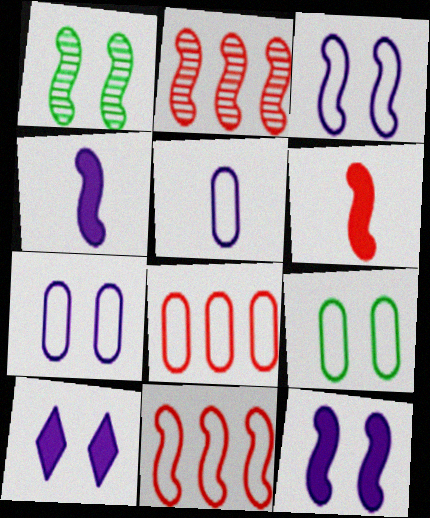[[1, 4, 11], 
[5, 8, 9]]